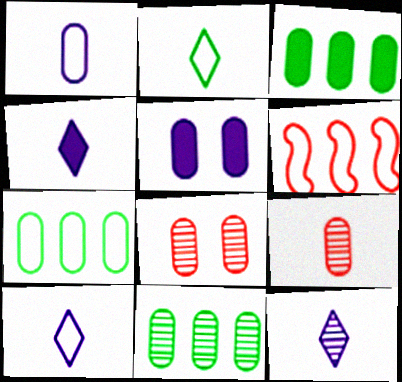[[1, 3, 8], 
[3, 7, 11], 
[4, 10, 12], 
[5, 7, 9]]